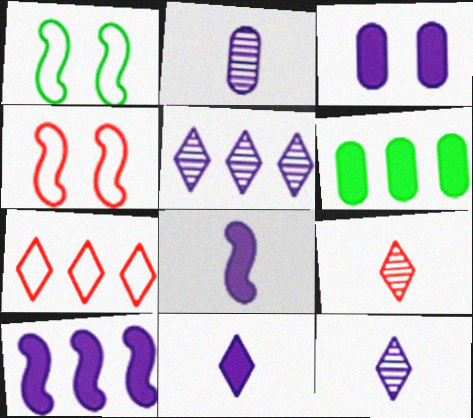[[3, 10, 11], 
[4, 6, 12]]